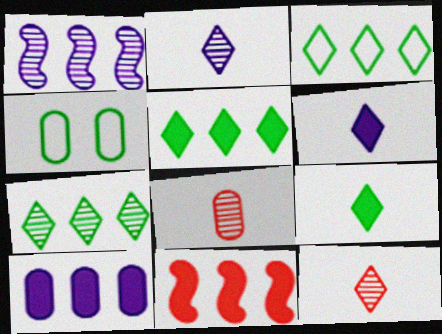[[2, 4, 11], 
[3, 5, 7], 
[4, 8, 10], 
[5, 10, 11]]